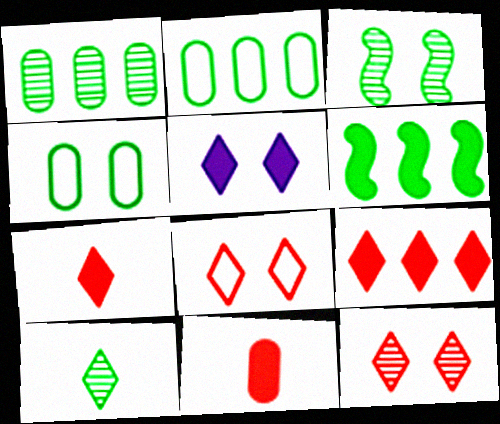[[1, 3, 10], 
[4, 6, 10], 
[5, 6, 11]]